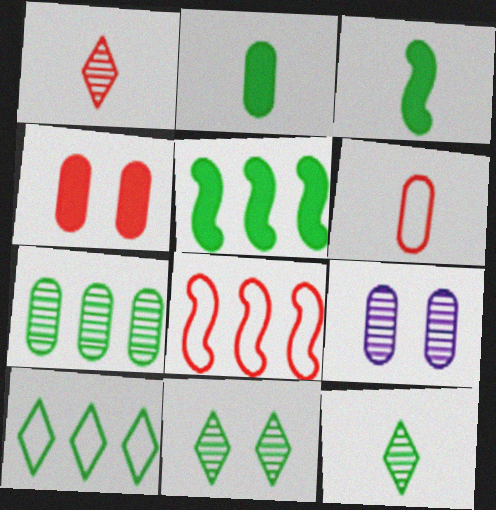[[1, 4, 8], 
[5, 7, 10]]